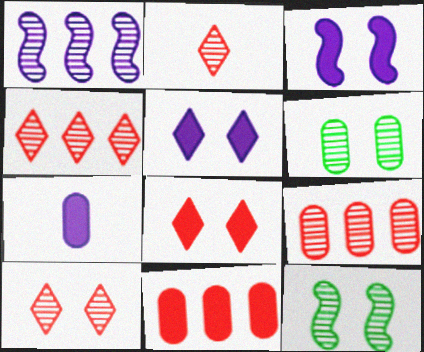[[1, 2, 6], 
[2, 4, 10]]